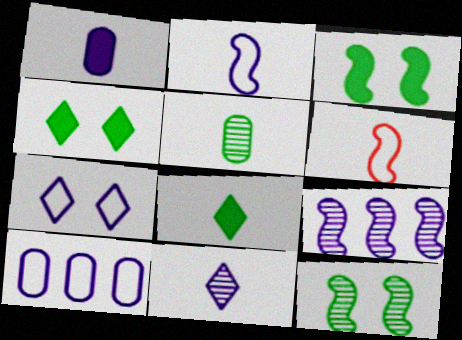[[1, 2, 11], 
[1, 7, 9], 
[2, 7, 10], 
[3, 6, 9]]